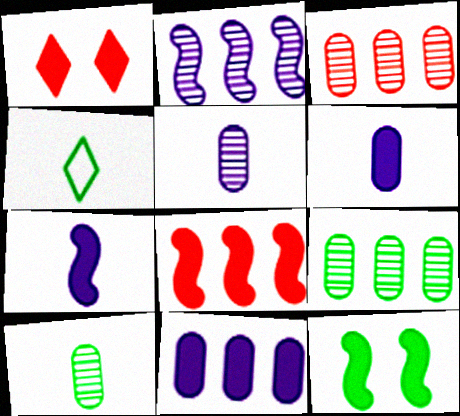[[4, 9, 12], 
[7, 8, 12]]